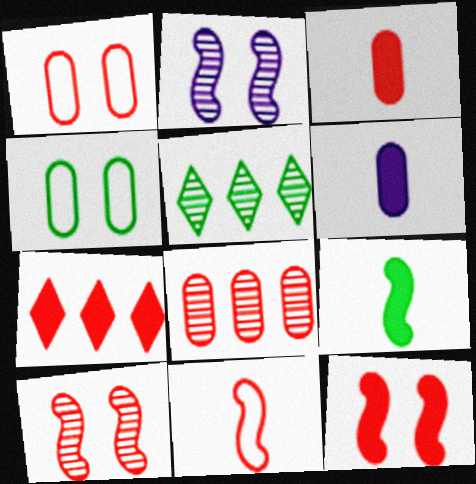[[1, 3, 8], 
[3, 7, 12], 
[4, 5, 9], 
[4, 6, 8]]